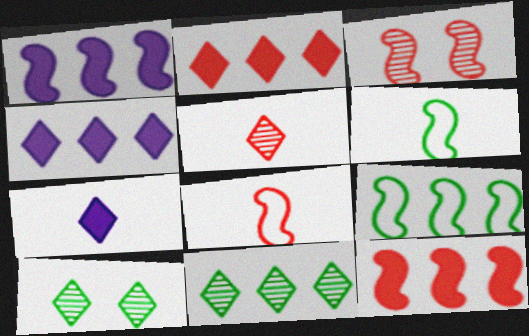[[1, 3, 6], 
[3, 8, 12]]